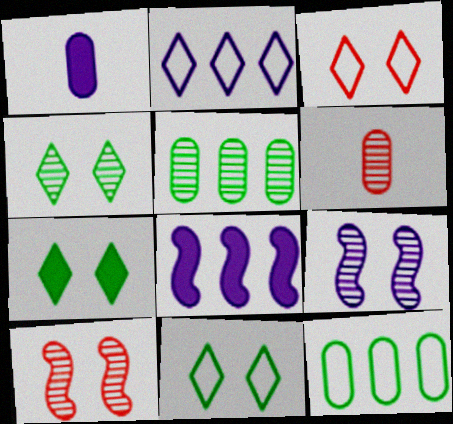[[1, 2, 9], 
[4, 7, 11], 
[6, 8, 11]]